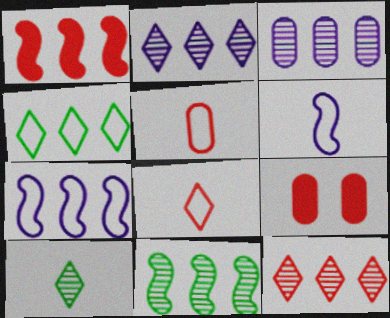[[1, 3, 4], 
[1, 7, 11], 
[3, 11, 12], 
[7, 9, 10]]